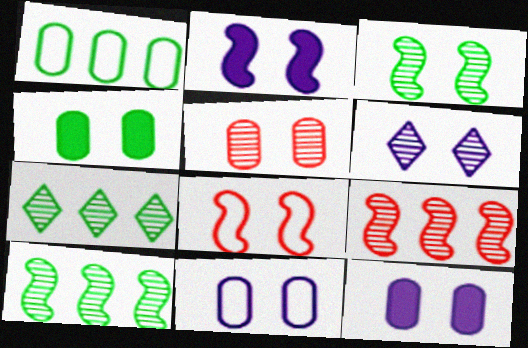[[2, 3, 8], 
[2, 6, 11], 
[3, 5, 6], 
[4, 5, 11], 
[4, 6, 8]]